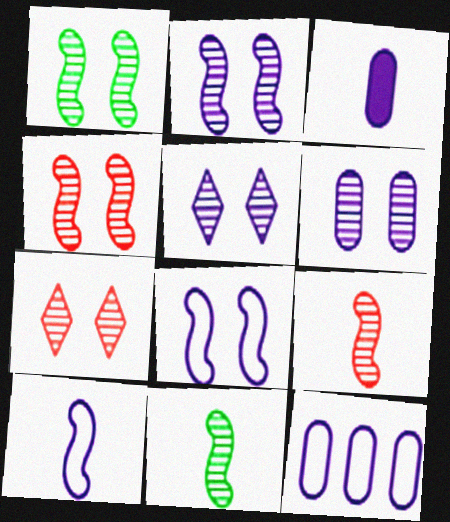[[1, 2, 4], 
[1, 6, 7], 
[2, 5, 6], 
[3, 6, 12]]